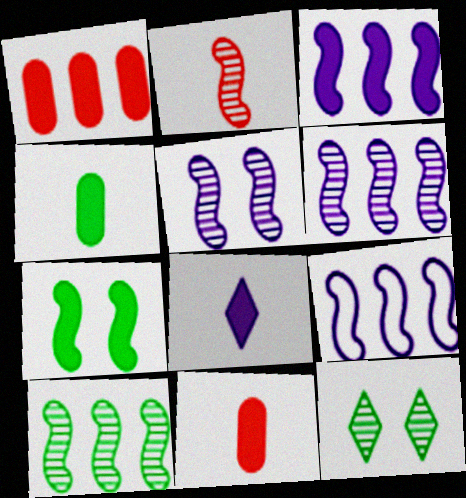[[1, 7, 8], 
[2, 5, 10], 
[2, 7, 9], 
[3, 6, 9], 
[9, 11, 12]]